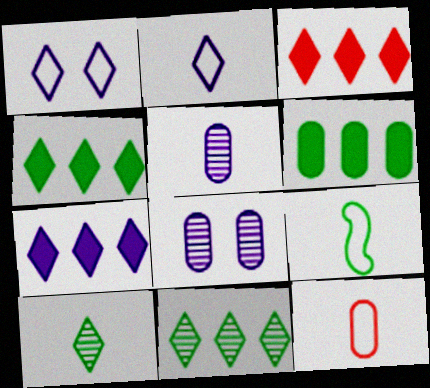[[1, 3, 10], 
[2, 9, 12], 
[3, 4, 7], 
[3, 8, 9], 
[6, 8, 12]]